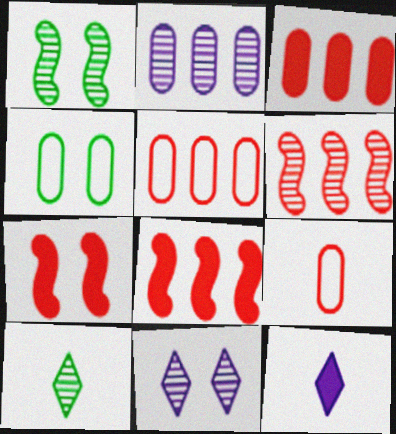[[1, 5, 12], 
[4, 6, 12], 
[4, 7, 11]]